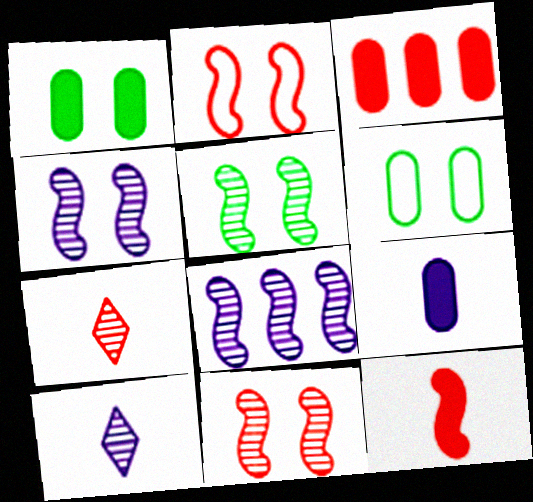[[1, 3, 9], 
[2, 3, 7], 
[4, 5, 11]]